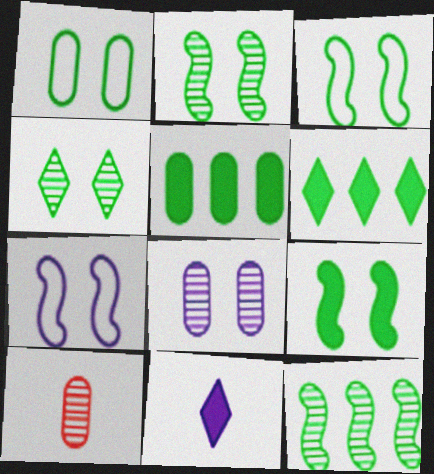[[1, 4, 9], 
[2, 3, 9], 
[6, 7, 10]]